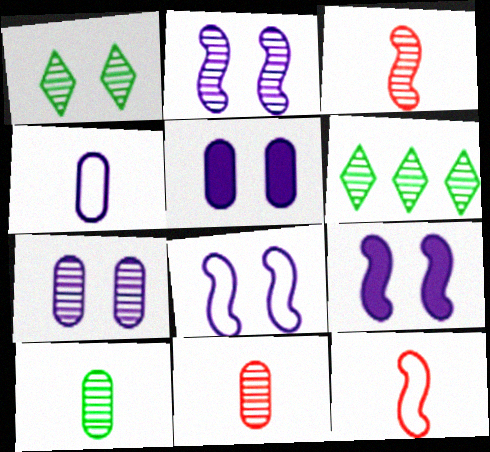[[2, 6, 11], 
[2, 8, 9], 
[3, 6, 7], 
[5, 6, 12]]